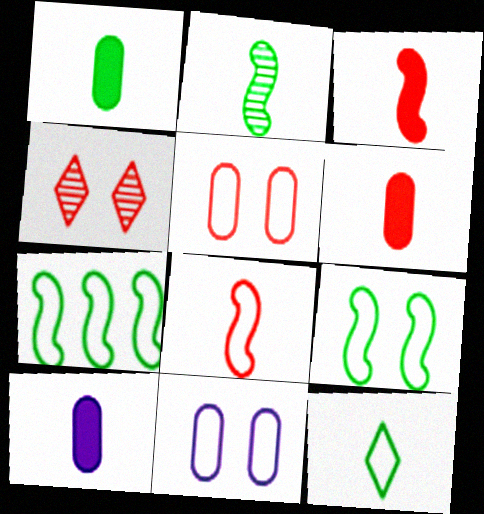[[1, 2, 12], 
[1, 6, 10], 
[4, 7, 10]]